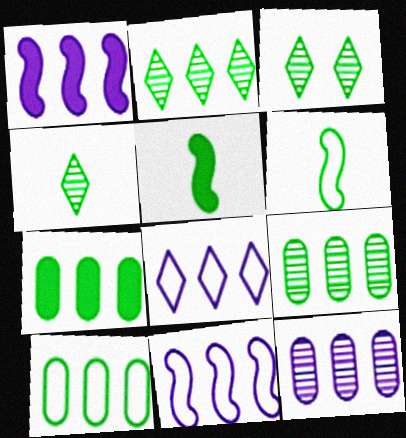[[1, 8, 12], 
[2, 3, 4], 
[3, 5, 10], 
[3, 6, 7], 
[7, 9, 10]]